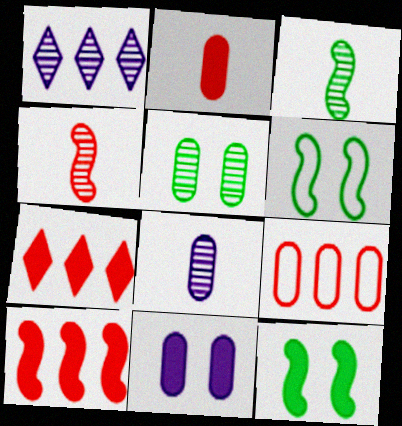[[1, 2, 6], 
[1, 4, 5], 
[6, 7, 8]]